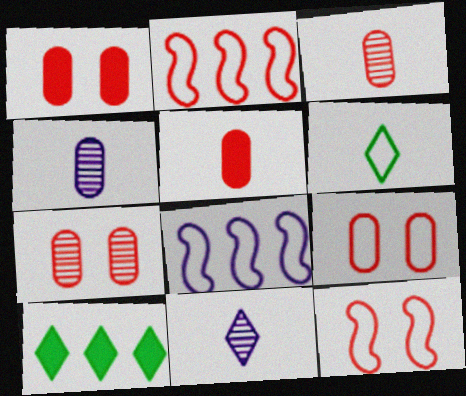[[1, 7, 9], 
[4, 10, 12], 
[6, 8, 9]]